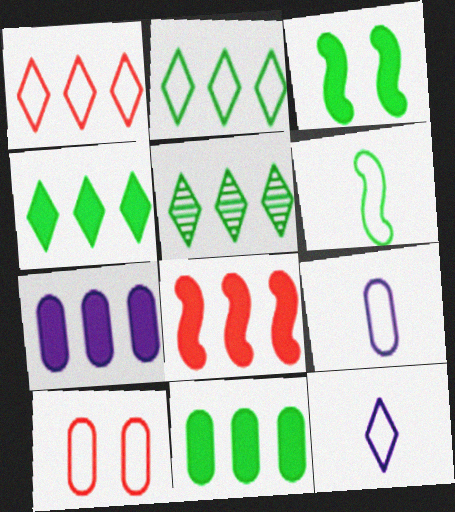[[2, 4, 5], 
[4, 7, 8]]